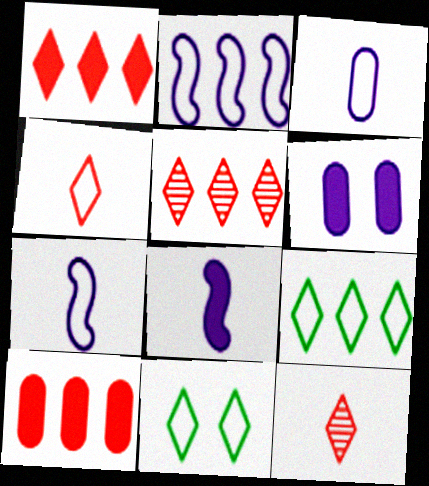[]